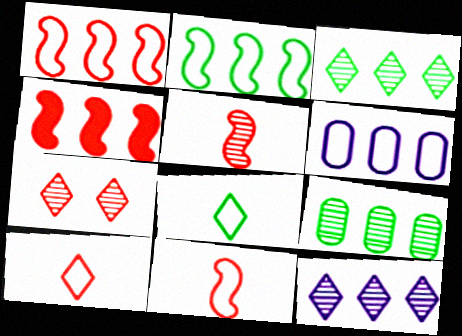[[3, 4, 6]]